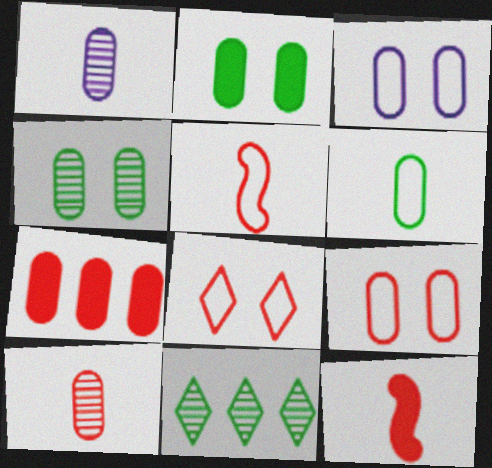[[3, 11, 12], 
[7, 9, 10]]